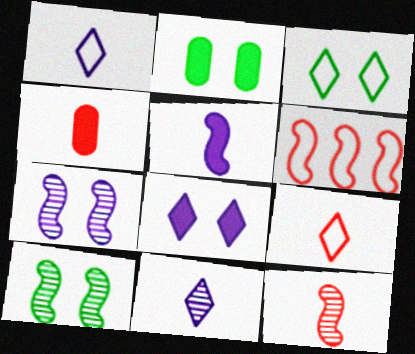[[2, 3, 10], 
[2, 6, 11], 
[4, 9, 12], 
[5, 6, 10]]